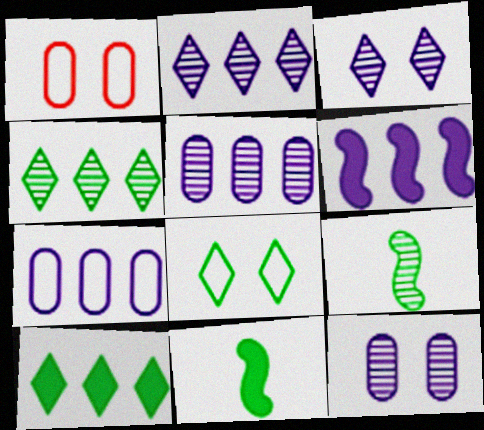[[1, 2, 11], 
[2, 6, 7]]